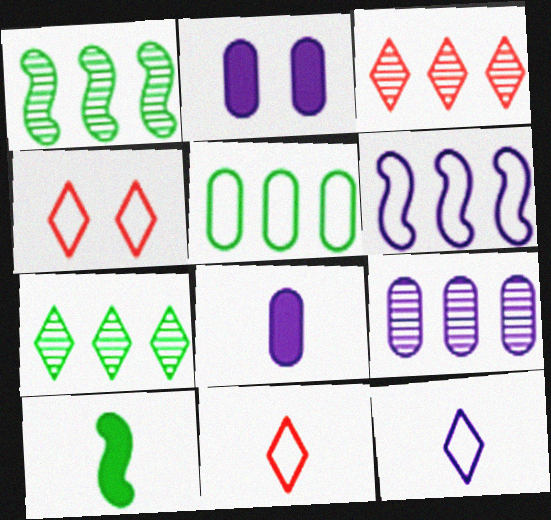[[1, 2, 11], 
[1, 3, 9], 
[1, 4, 8], 
[4, 9, 10]]